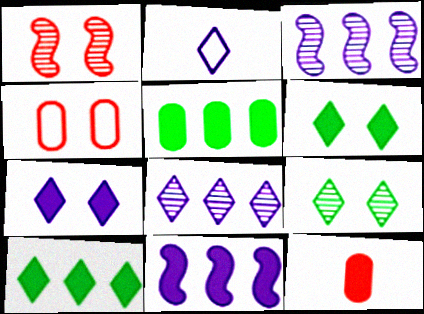[[1, 2, 5], 
[2, 7, 8], 
[6, 11, 12]]